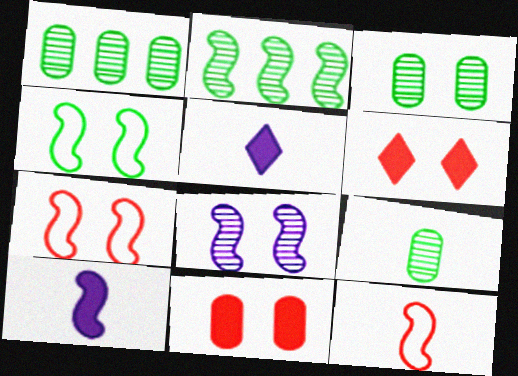[[1, 3, 9], 
[1, 5, 7], 
[2, 7, 10], 
[5, 9, 12]]